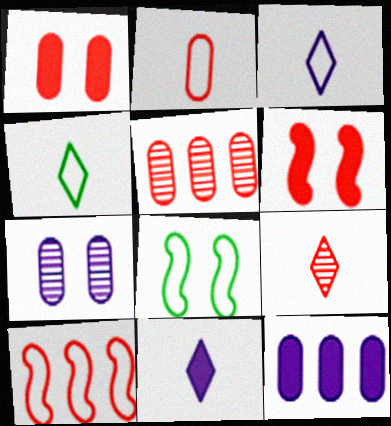[[1, 2, 5], 
[1, 9, 10], 
[4, 9, 11], 
[5, 8, 11], 
[8, 9, 12]]